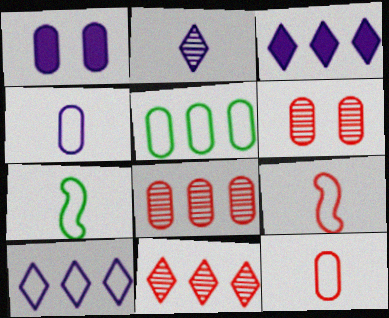[[1, 7, 11], 
[3, 6, 7]]